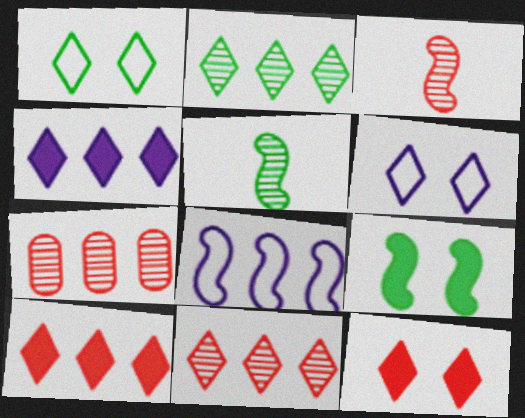[[3, 8, 9]]